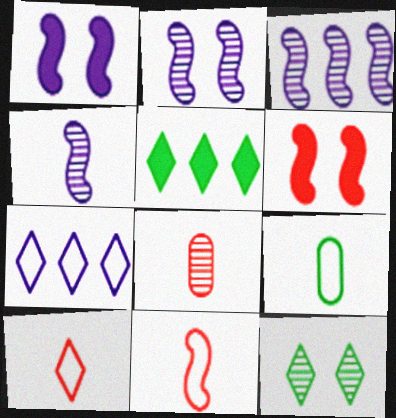[[2, 3, 4], 
[3, 8, 12]]